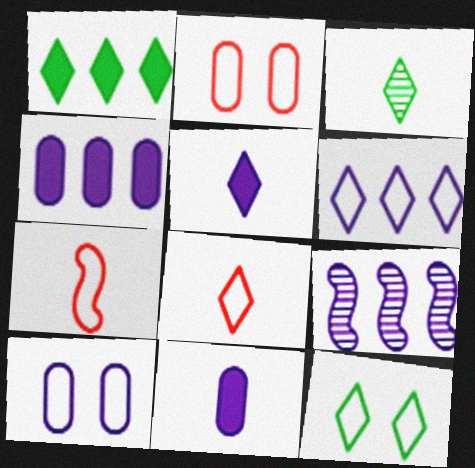[[1, 3, 12], 
[3, 5, 8], 
[3, 7, 11], 
[4, 6, 9], 
[5, 9, 10], 
[6, 8, 12]]